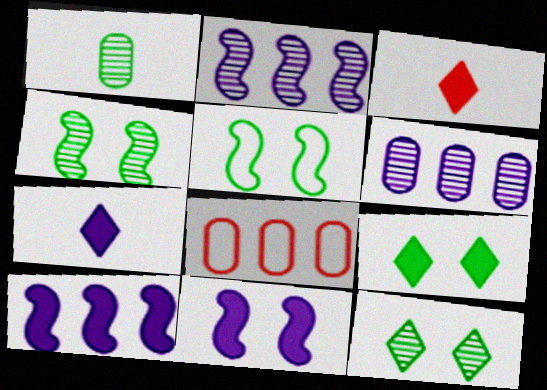[[3, 5, 6], 
[4, 7, 8]]